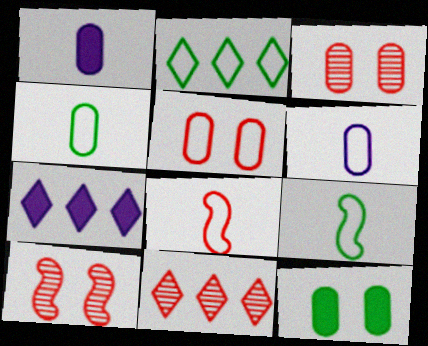[[1, 2, 10], 
[2, 7, 11], 
[3, 7, 9], 
[4, 7, 10]]